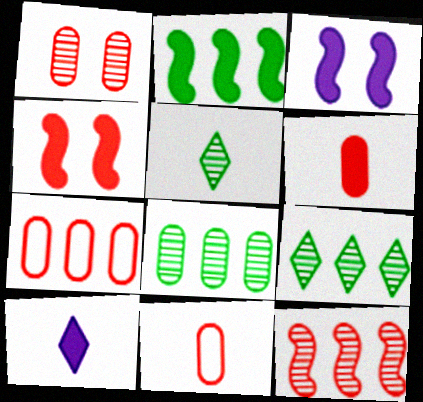[[1, 6, 7], 
[3, 5, 7], 
[3, 9, 11]]